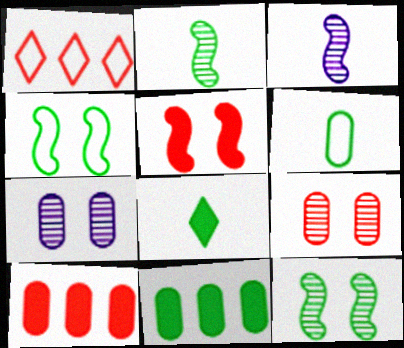[[2, 6, 8], 
[6, 7, 10]]